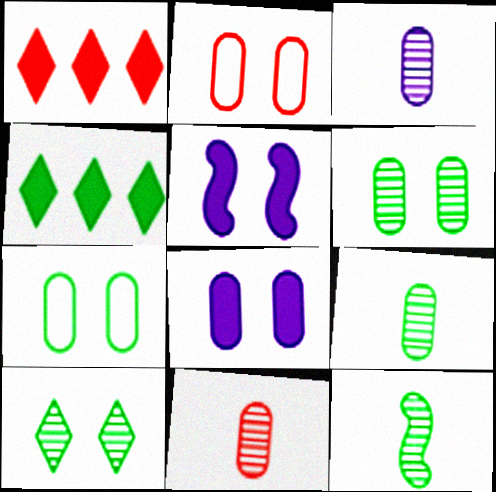[[2, 5, 10], 
[2, 6, 8], 
[3, 9, 11], 
[4, 7, 12]]